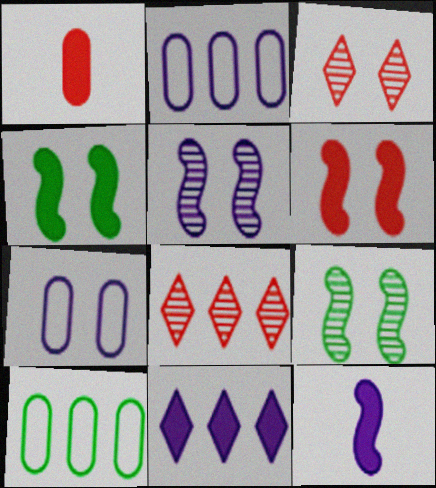[[1, 4, 11], 
[3, 4, 7], 
[3, 10, 12]]